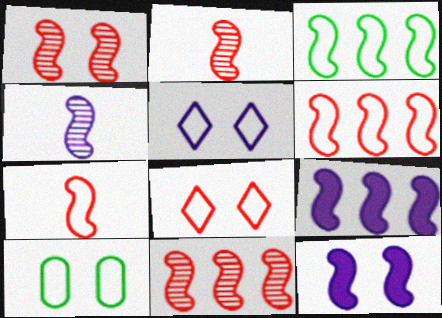[[1, 2, 11], 
[2, 3, 12], 
[3, 9, 11]]